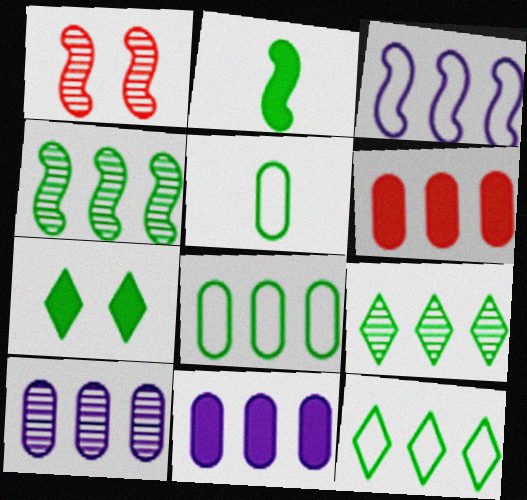[[1, 2, 3], 
[3, 6, 9], 
[4, 5, 7], 
[6, 8, 10]]